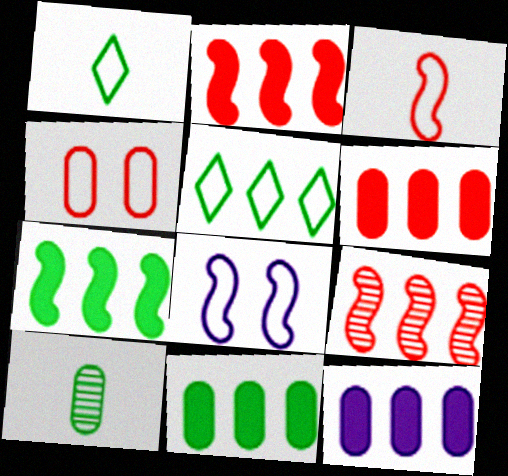[[4, 10, 12], 
[5, 9, 12], 
[6, 11, 12]]